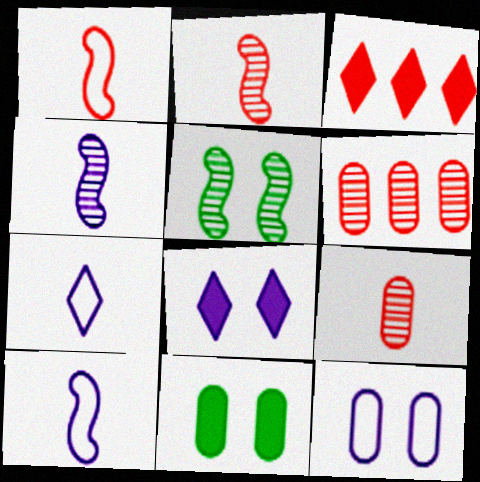[]